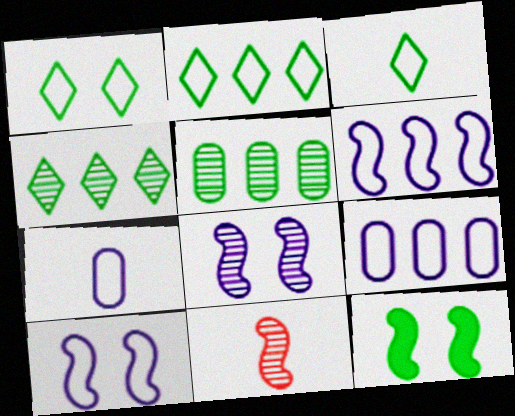[[1, 2, 3], 
[3, 5, 12], 
[6, 11, 12]]